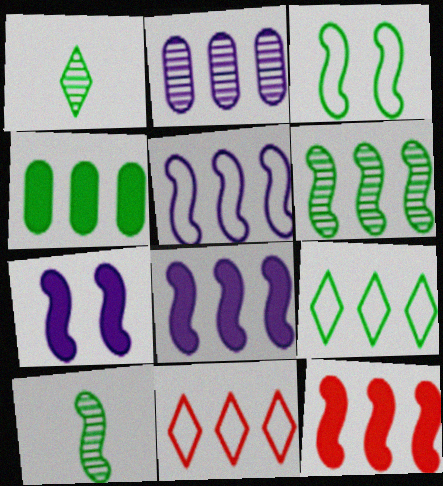[[1, 3, 4], 
[2, 9, 12], 
[4, 6, 9], 
[5, 6, 12]]